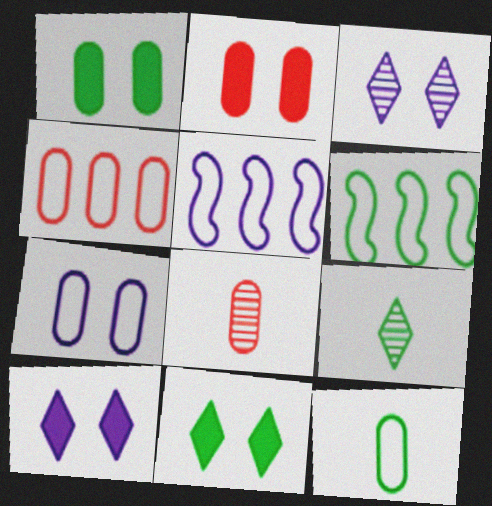[[1, 6, 9], 
[2, 4, 8], 
[2, 5, 9], 
[4, 7, 12], 
[5, 8, 11], 
[6, 8, 10]]